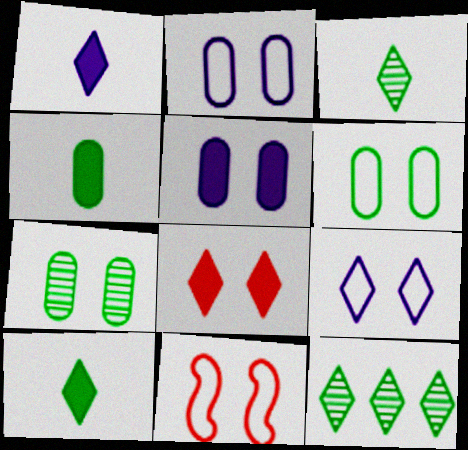[[6, 9, 11]]